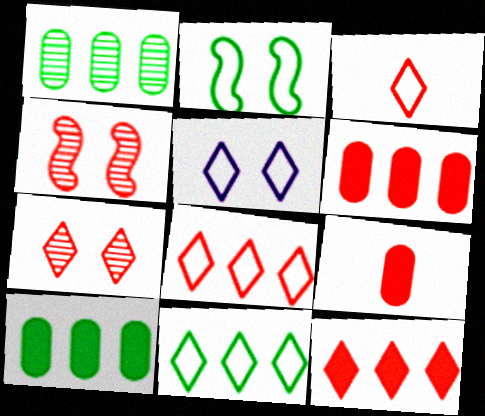[[3, 4, 6], 
[3, 5, 11], 
[3, 7, 12], 
[4, 8, 9]]